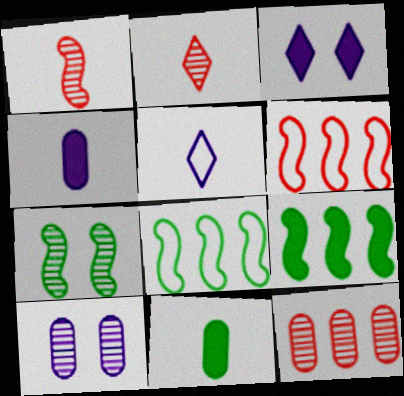[[1, 5, 11]]